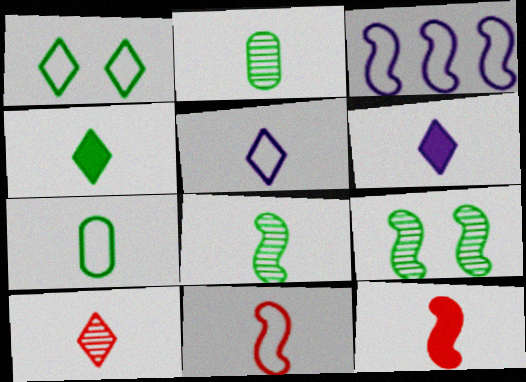[[2, 5, 12], 
[2, 6, 11], 
[3, 9, 12], 
[4, 5, 10], 
[4, 7, 8], 
[5, 7, 11]]